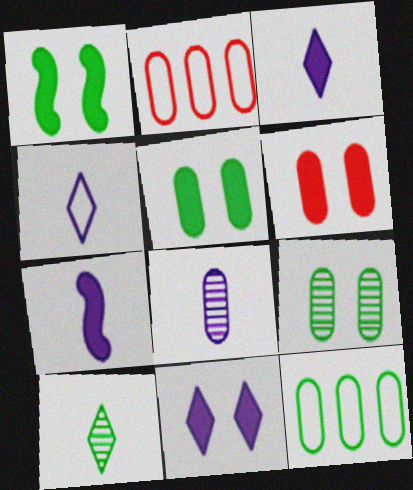[[1, 6, 11], 
[1, 10, 12], 
[2, 5, 8], 
[4, 7, 8], 
[6, 8, 12]]